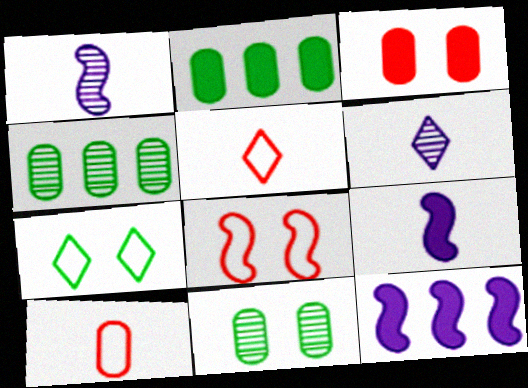[[2, 6, 8], 
[5, 11, 12]]